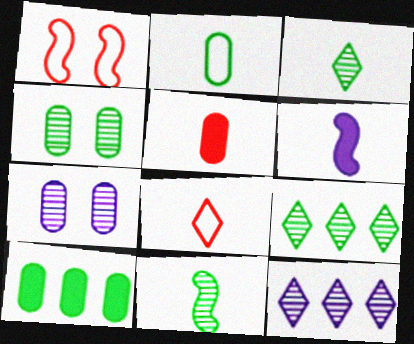[[2, 4, 10], 
[4, 9, 11]]